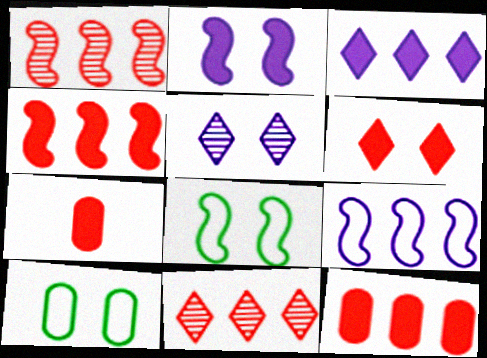[[4, 6, 7]]